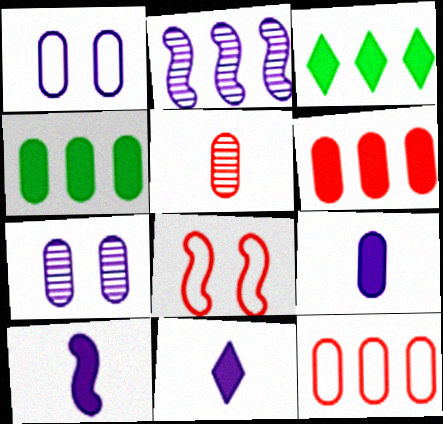[[1, 2, 11], 
[1, 4, 5], 
[2, 3, 12], 
[9, 10, 11]]